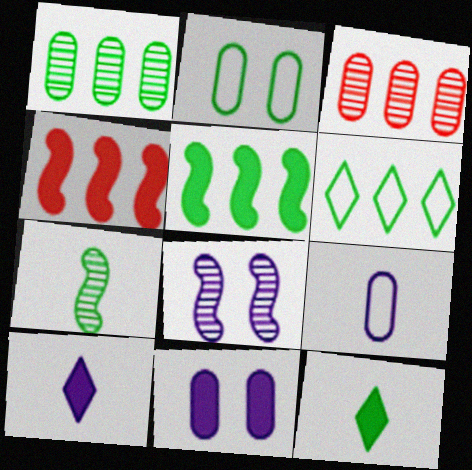[[1, 5, 6], 
[4, 11, 12]]